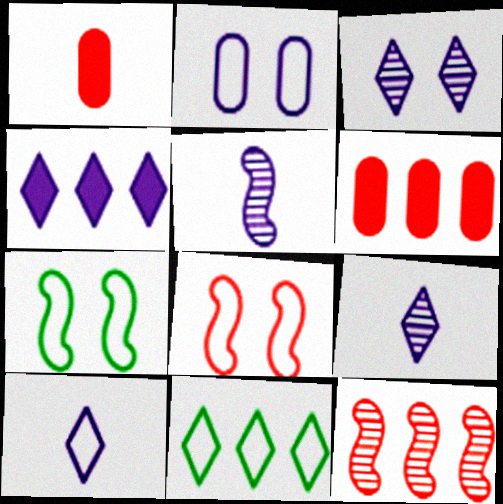[[2, 4, 5], 
[3, 4, 10], 
[6, 7, 9]]